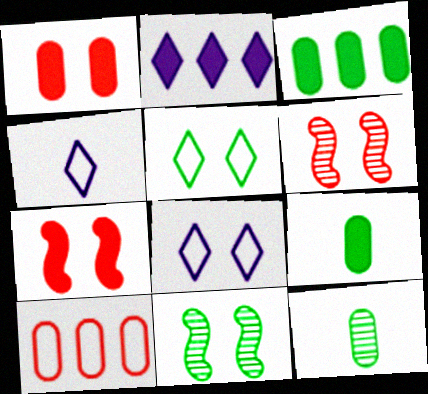[[1, 8, 11], 
[2, 7, 9], 
[3, 4, 6]]